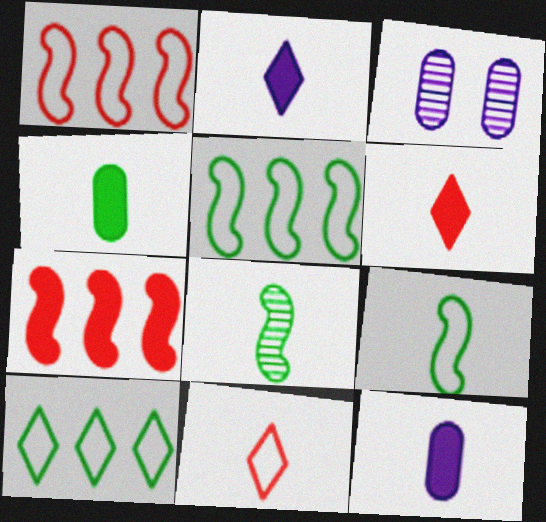[[3, 5, 6], 
[8, 11, 12]]